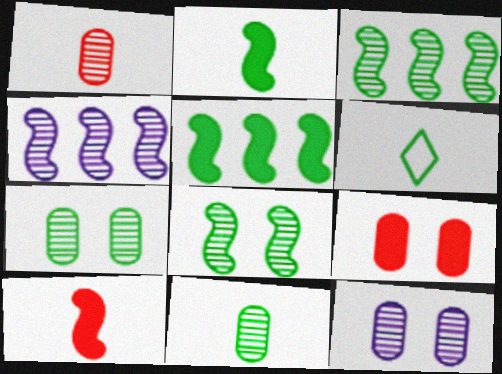[[2, 6, 11], 
[4, 6, 9], 
[5, 6, 7]]